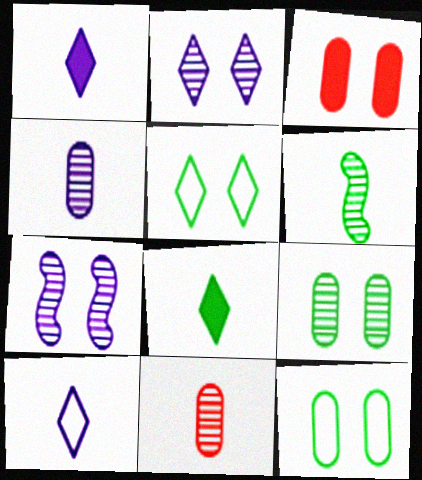[[3, 5, 7]]